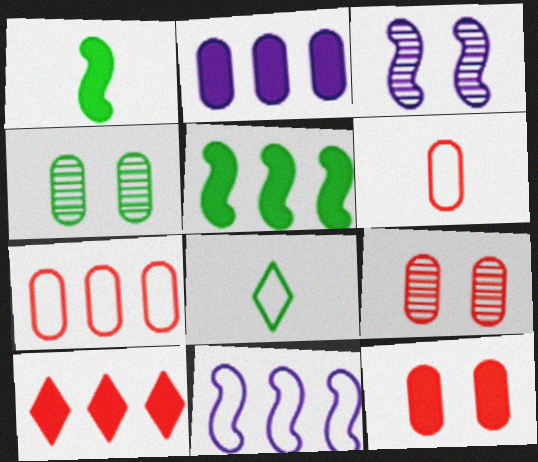[[2, 4, 6], 
[2, 5, 10], 
[4, 5, 8]]